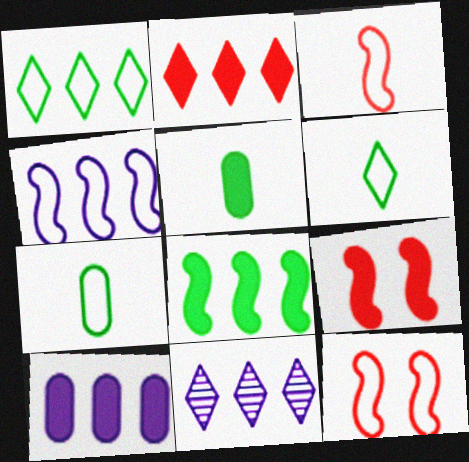[[1, 2, 11], 
[2, 8, 10], 
[4, 10, 11], 
[5, 11, 12], 
[7, 9, 11]]